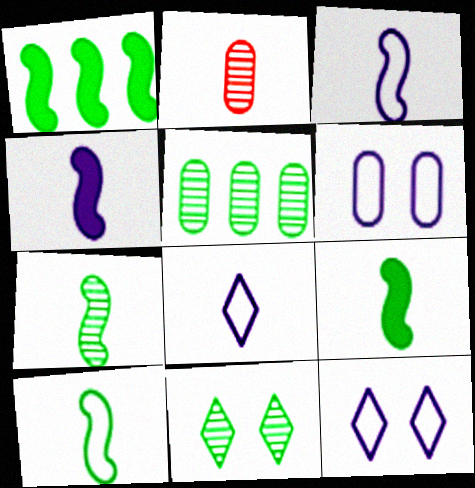[[1, 2, 12], 
[2, 8, 9], 
[5, 7, 11], 
[7, 9, 10]]